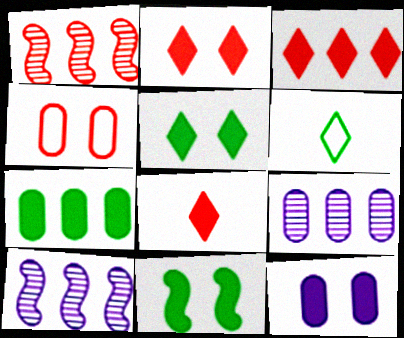[[1, 4, 8], 
[1, 6, 12], 
[2, 3, 8], 
[2, 11, 12]]